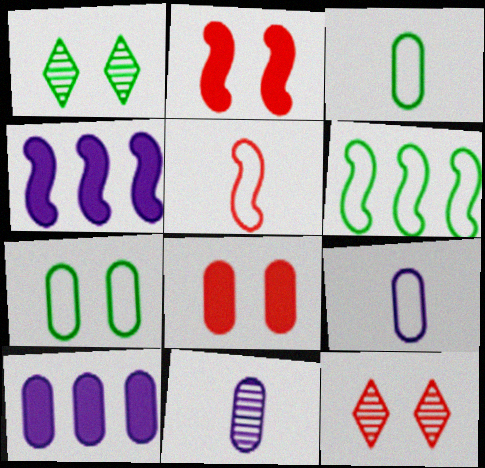[[1, 5, 10], 
[3, 4, 12]]